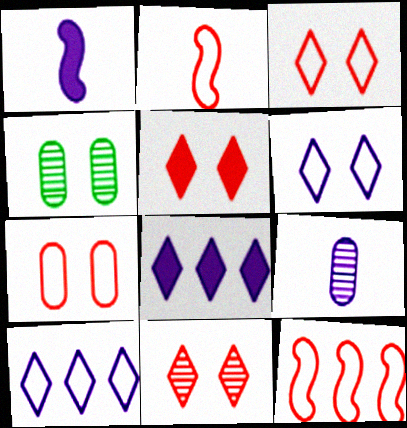[[2, 4, 8], 
[3, 5, 11]]